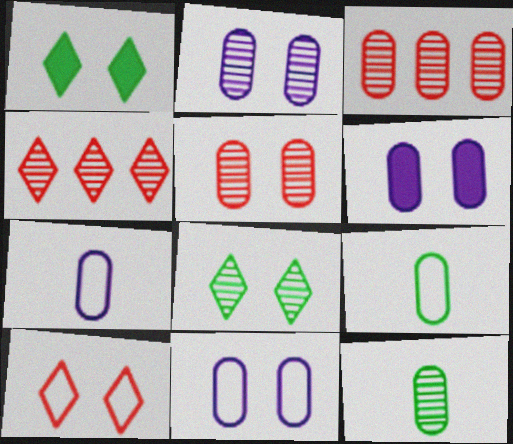[[2, 3, 12], 
[2, 6, 11], 
[3, 6, 9]]